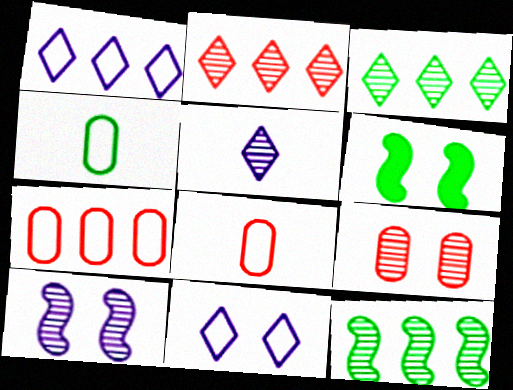[[3, 4, 6], 
[5, 6, 7], 
[5, 9, 12], 
[6, 9, 11]]